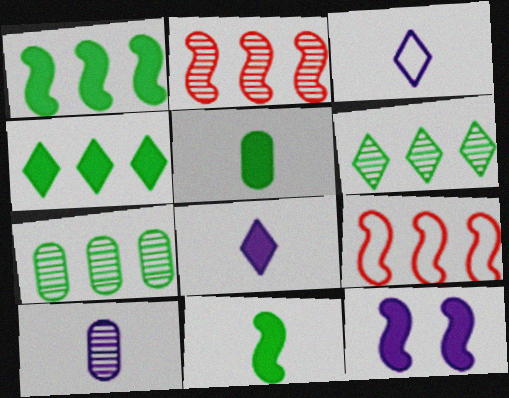[]